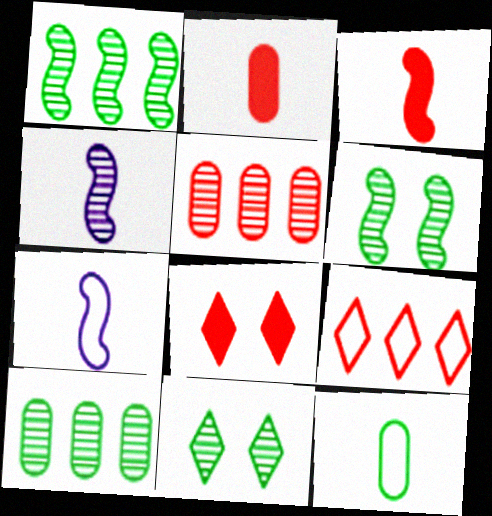[[4, 5, 11], 
[7, 8, 10]]